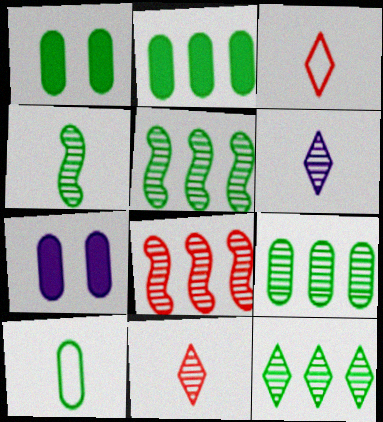[[1, 9, 10], 
[3, 5, 7], 
[5, 9, 12]]